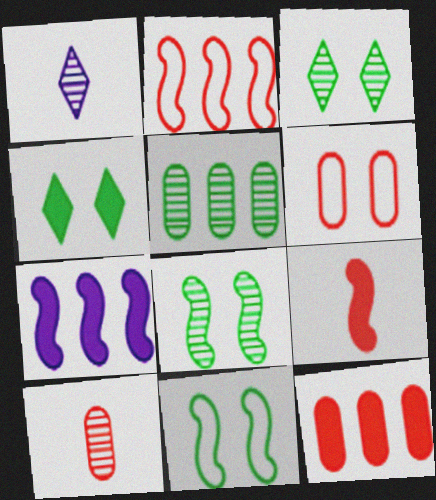[[1, 11, 12], 
[6, 10, 12]]